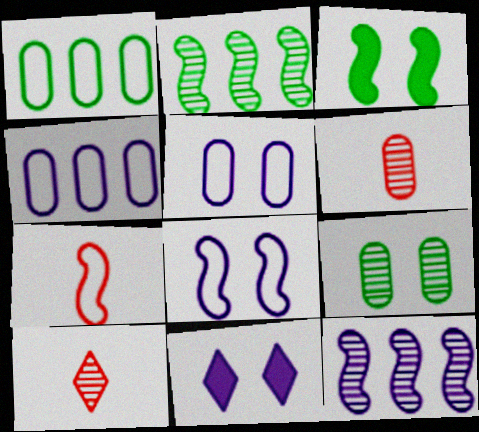[[3, 4, 10], 
[3, 7, 12], 
[9, 10, 12]]